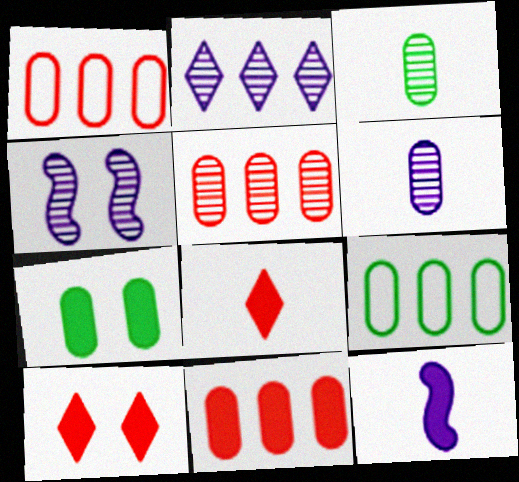[[1, 5, 11], 
[1, 6, 7], 
[2, 4, 6], 
[3, 7, 9], 
[4, 8, 9]]